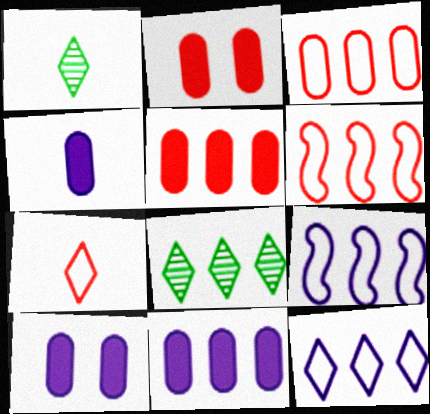[[1, 2, 9], 
[1, 6, 10], 
[4, 10, 11], 
[5, 8, 9], 
[6, 8, 11]]